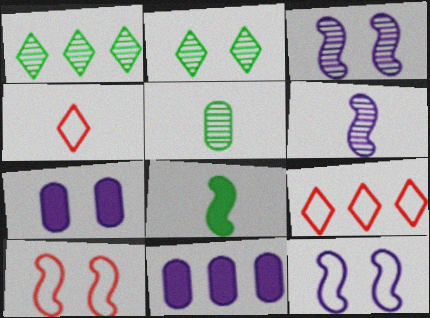[[2, 7, 10]]